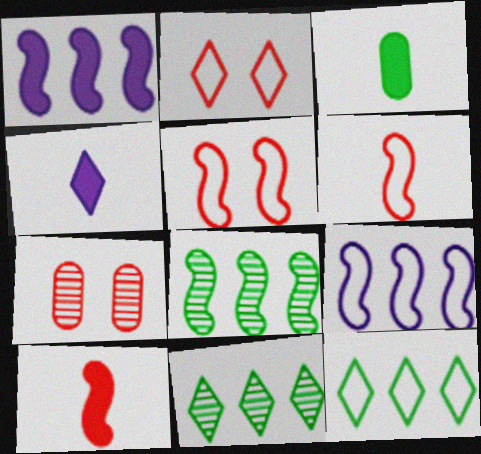[[2, 4, 11], 
[3, 4, 10]]